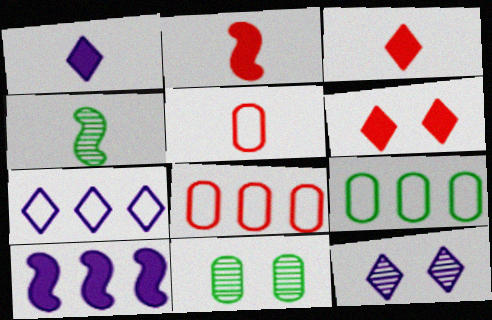[[1, 4, 5], 
[1, 7, 12], 
[2, 7, 11], 
[2, 9, 12]]